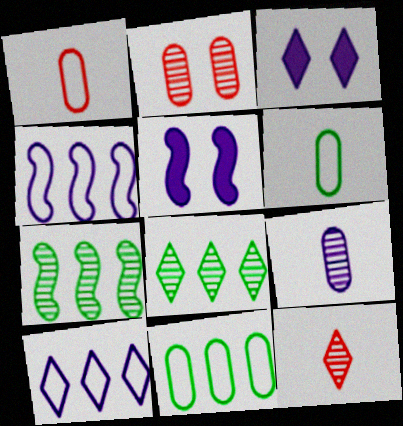[[1, 3, 7], 
[1, 5, 8], 
[3, 4, 9], 
[5, 9, 10], 
[5, 11, 12]]